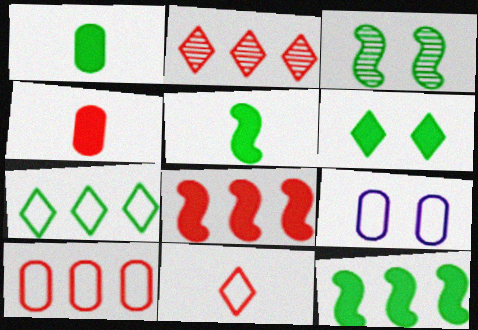[[1, 3, 7], 
[1, 6, 12], 
[2, 5, 9], 
[2, 8, 10]]